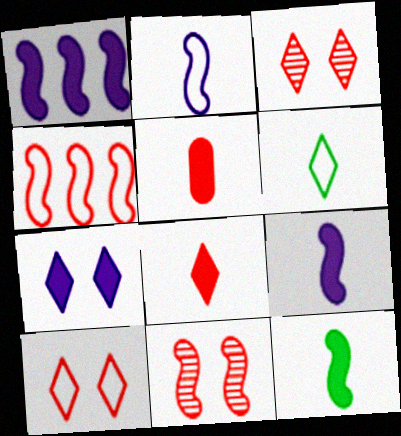[[3, 4, 5]]